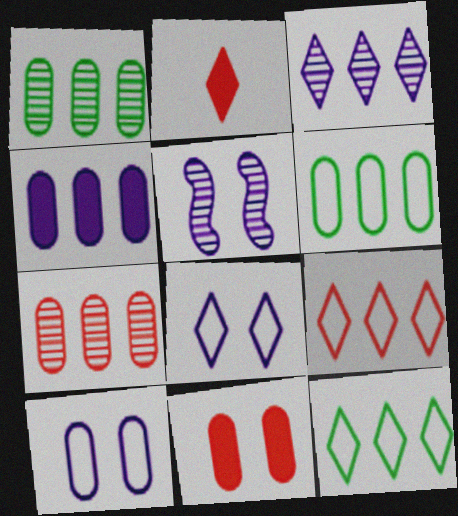[[2, 5, 6], 
[4, 6, 7]]